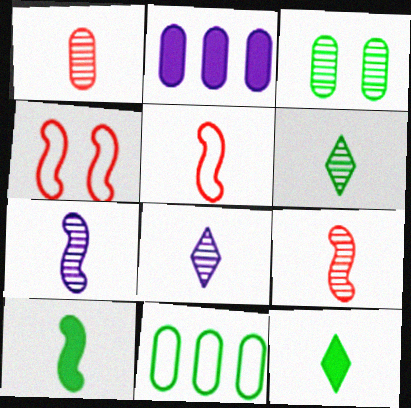[[1, 6, 7], 
[2, 4, 6], 
[5, 7, 10]]